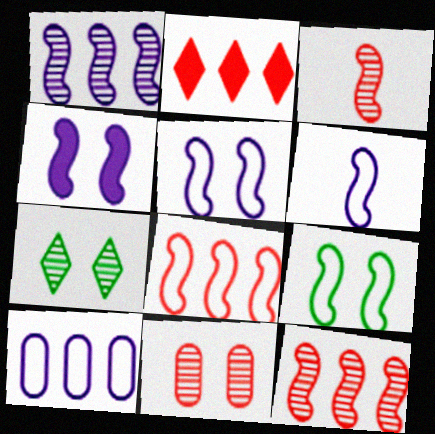[[1, 4, 6], 
[6, 8, 9]]